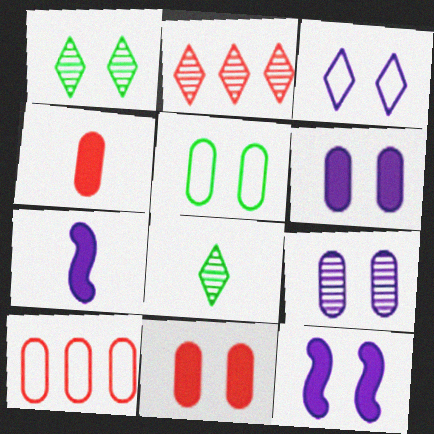[[1, 7, 10], 
[2, 5, 7], 
[3, 9, 12], 
[5, 9, 11], 
[8, 10, 12]]